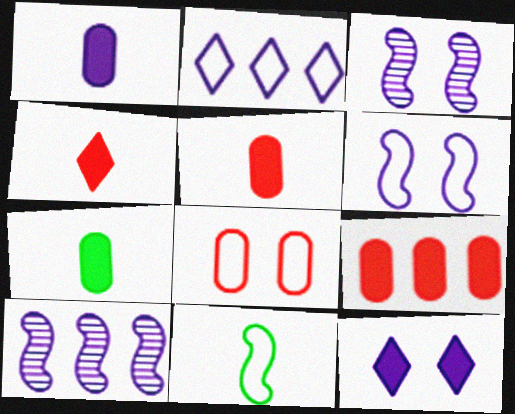[[1, 2, 3], 
[1, 5, 7], 
[2, 8, 11]]